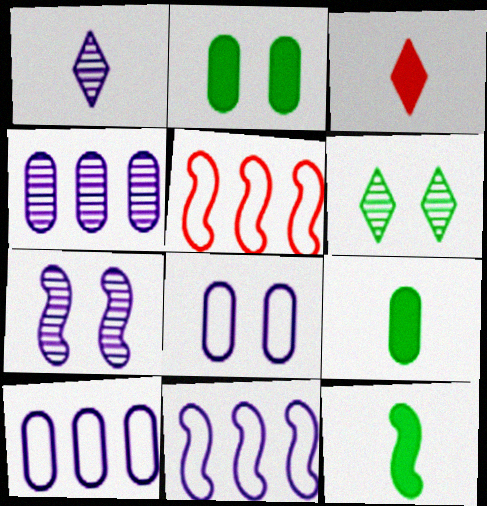[[1, 2, 5], 
[1, 4, 7], 
[5, 7, 12]]